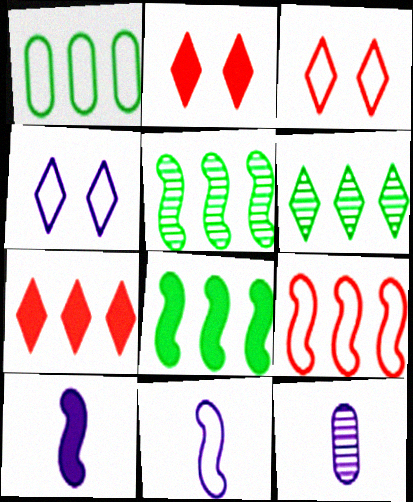[[1, 3, 11], 
[1, 6, 8], 
[3, 8, 12]]